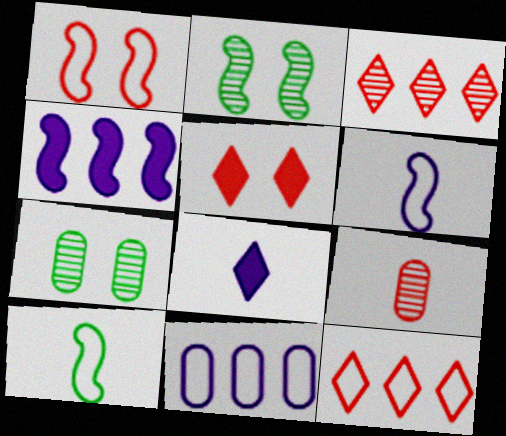[[8, 9, 10]]